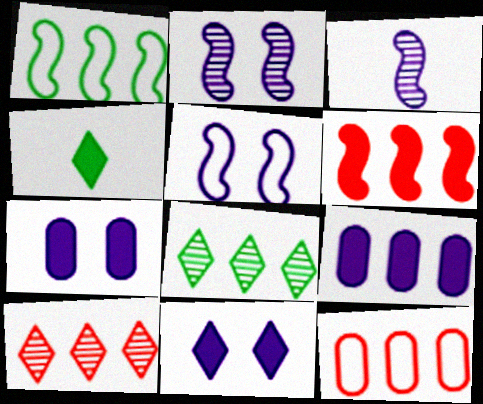[[1, 9, 10], 
[2, 4, 12], 
[4, 6, 7], 
[6, 10, 12]]